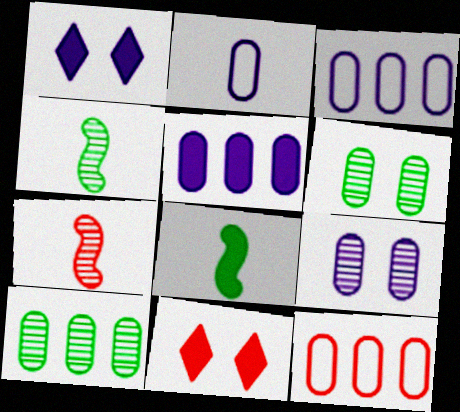[[1, 4, 12], 
[2, 5, 9], 
[3, 4, 11], 
[5, 8, 11], 
[5, 10, 12], 
[7, 11, 12]]